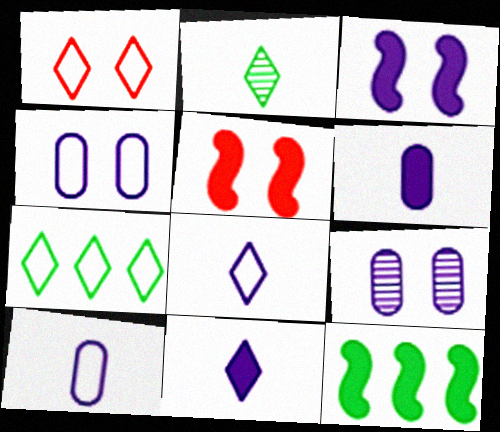[[1, 7, 8]]